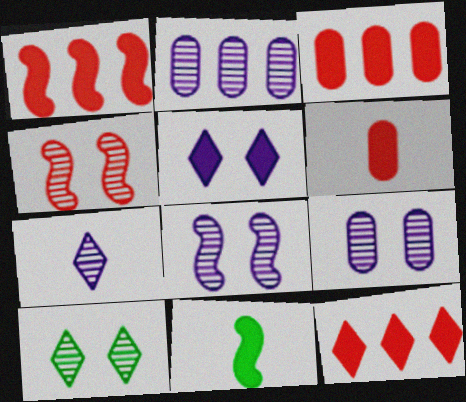[[1, 3, 12], 
[2, 7, 8], 
[3, 5, 11], 
[4, 9, 10]]